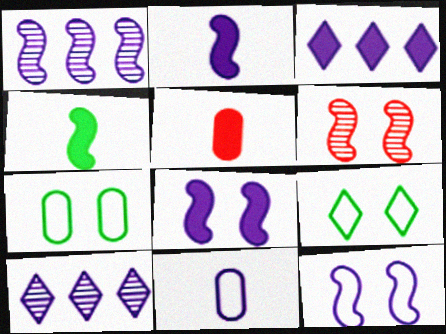[[1, 2, 12], 
[1, 5, 9], 
[8, 10, 11]]